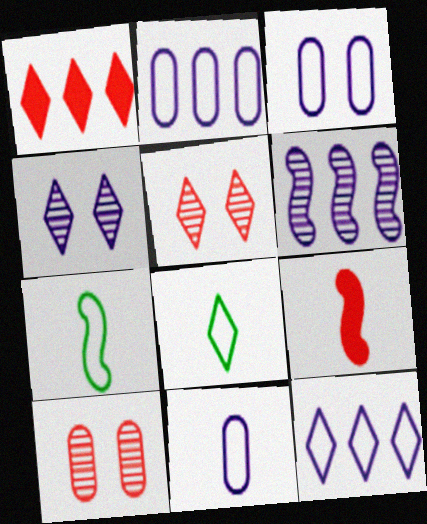[[1, 4, 8], 
[2, 3, 11]]